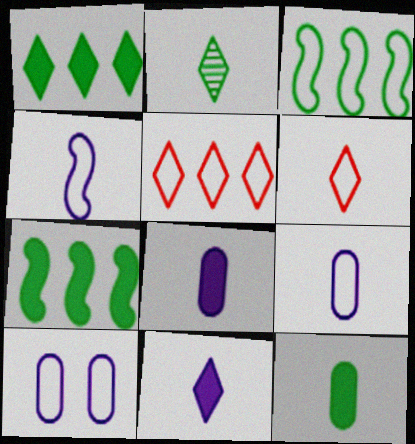[[2, 6, 11], 
[3, 6, 10]]